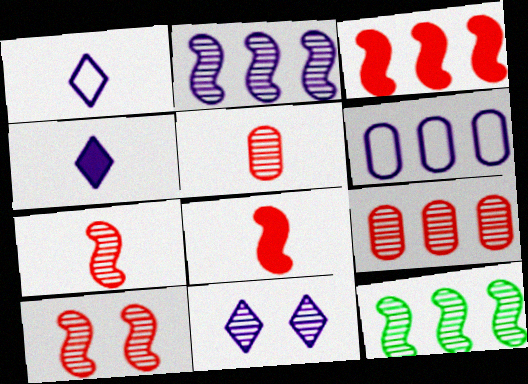[[5, 11, 12]]